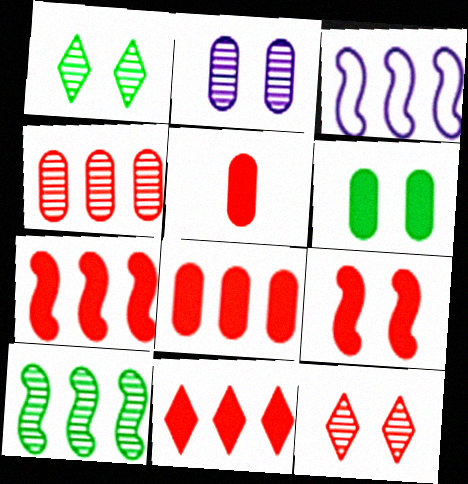[[1, 3, 5], 
[3, 7, 10], 
[5, 9, 11], 
[7, 8, 11]]